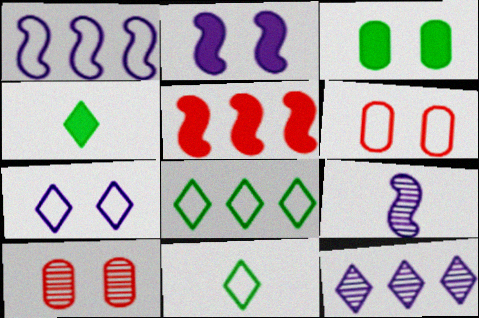[[1, 2, 9], 
[1, 4, 10], 
[1, 6, 11]]